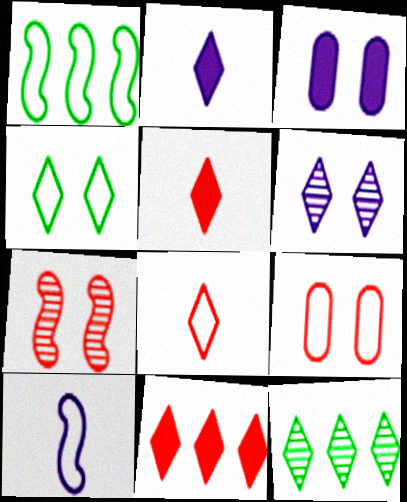[[3, 4, 7]]